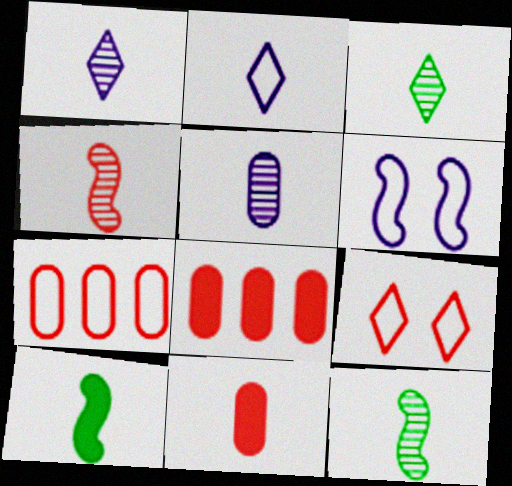[[2, 11, 12], 
[3, 4, 5], 
[3, 6, 8], 
[4, 8, 9]]